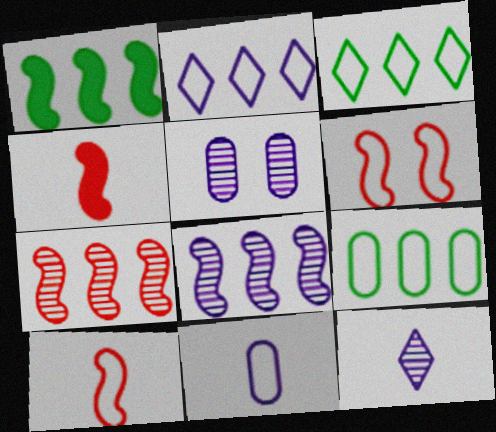[[3, 4, 5], 
[3, 6, 11], 
[4, 6, 7], 
[5, 8, 12]]